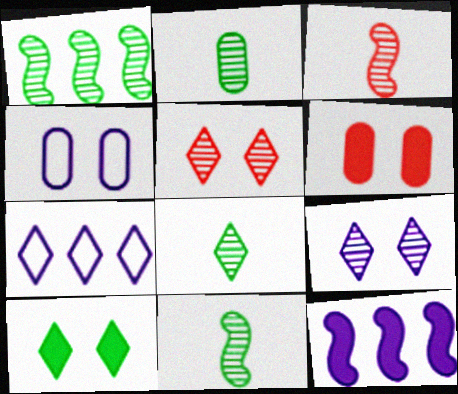[[2, 8, 11], 
[6, 7, 11]]